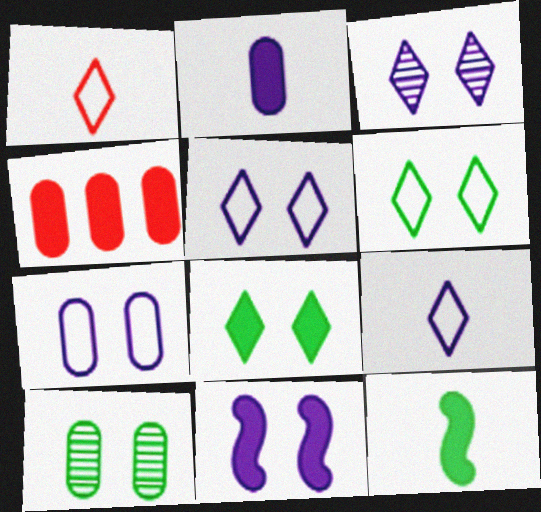[[3, 7, 11]]